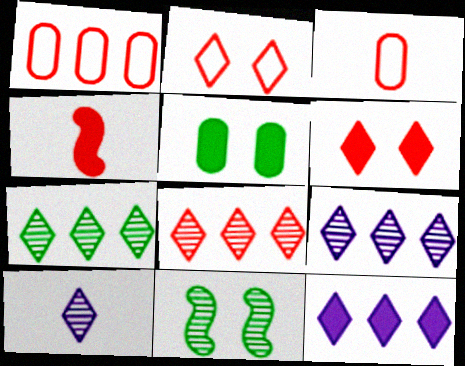[[3, 11, 12], 
[4, 5, 12], 
[7, 8, 9]]